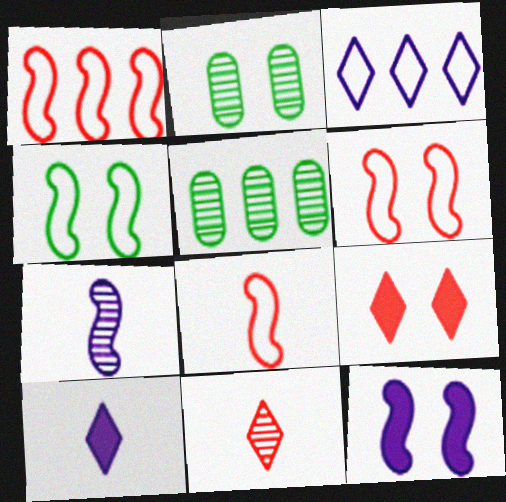[[1, 2, 10], 
[1, 6, 8], 
[5, 6, 10]]